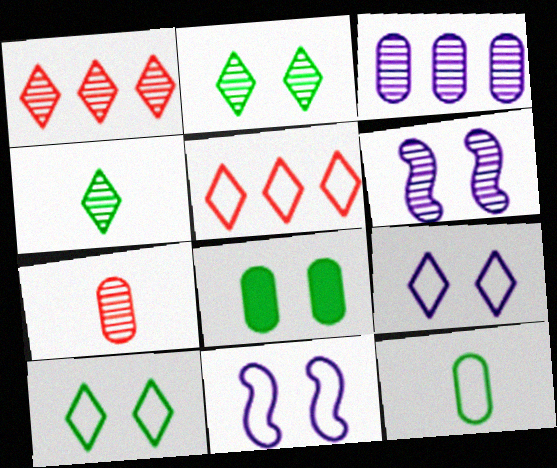[[5, 11, 12]]